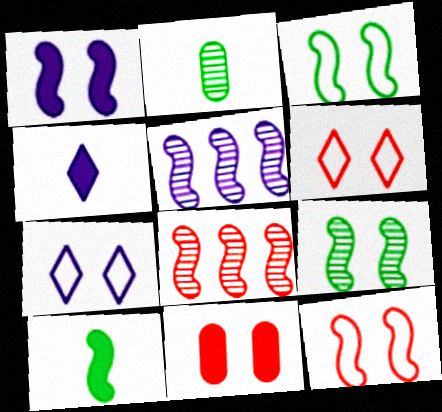[[1, 9, 12], 
[5, 10, 12], 
[7, 9, 11]]